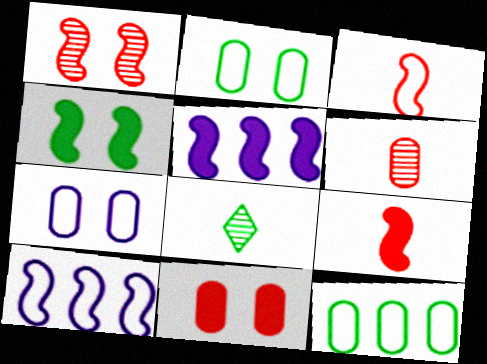[[4, 5, 9], 
[4, 8, 12], 
[8, 10, 11]]